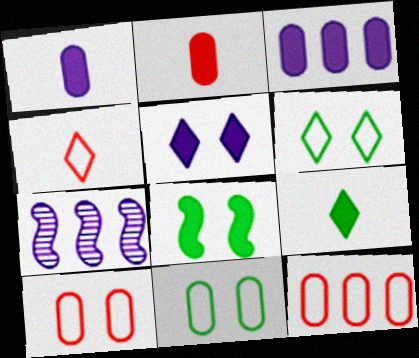[[2, 6, 7], 
[7, 9, 10]]